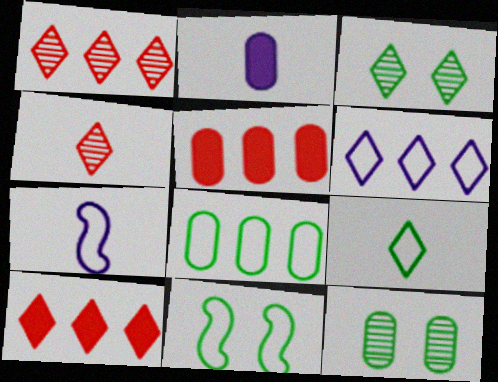[[1, 2, 11], 
[3, 5, 7], 
[7, 10, 12], 
[8, 9, 11]]